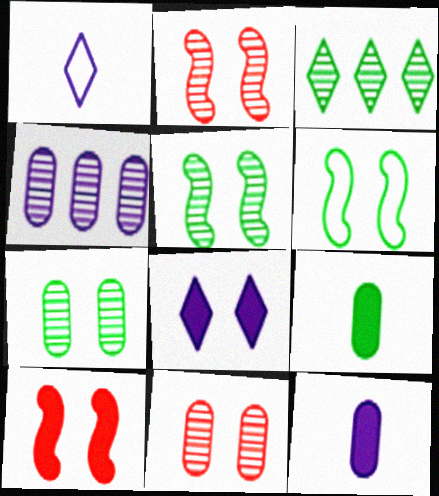[[3, 6, 9], 
[6, 8, 11]]